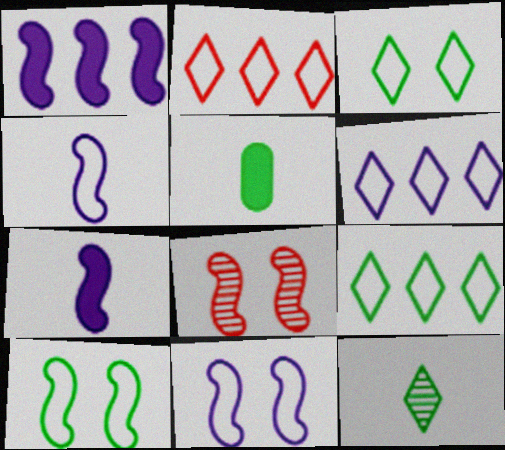[[2, 6, 9], 
[5, 6, 8]]